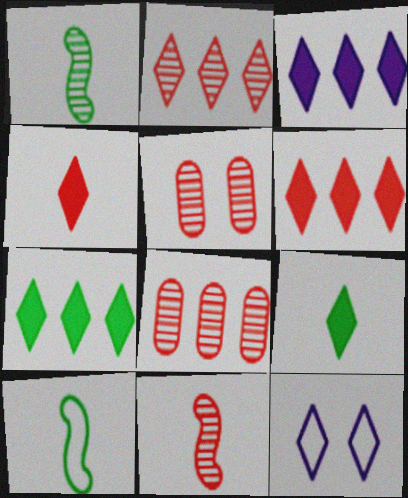[[2, 5, 11], 
[2, 9, 12], 
[3, 5, 10], 
[3, 6, 7]]